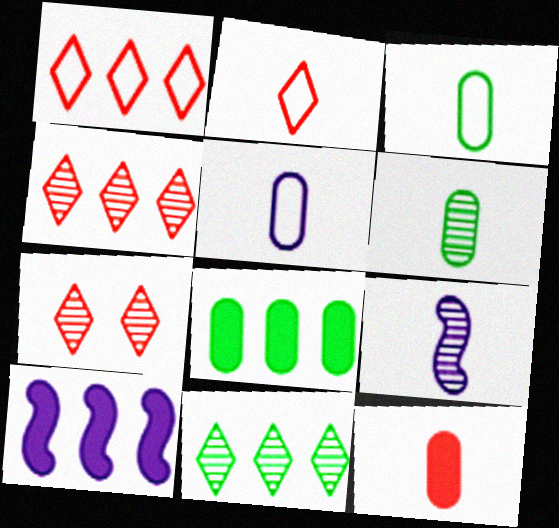[[3, 7, 10], 
[5, 6, 12]]